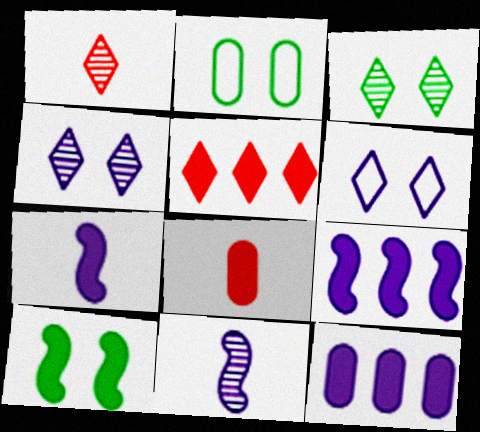[[1, 2, 9], 
[2, 3, 10], 
[2, 5, 11], 
[6, 11, 12]]